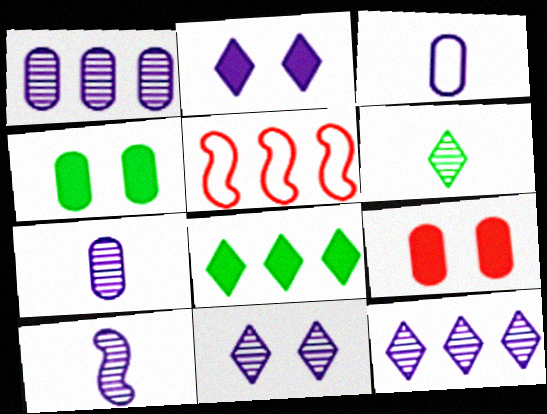[[1, 5, 8], 
[1, 10, 11]]